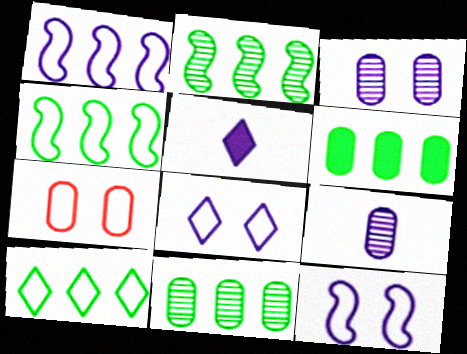[[1, 3, 5], 
[2, 5, 7], 
[2, 6, 10], 
[6, 7, 9]]